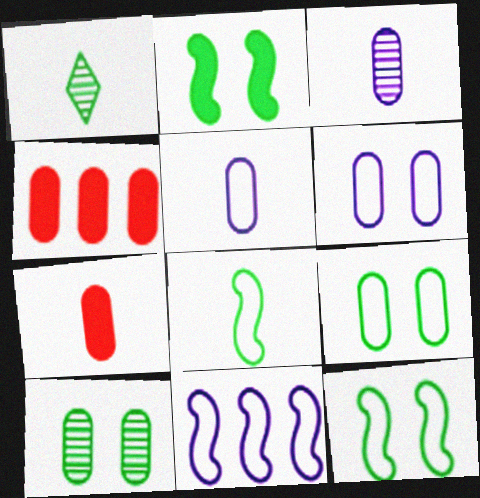[[3, 4, 9], 
[4, 5, 10]]